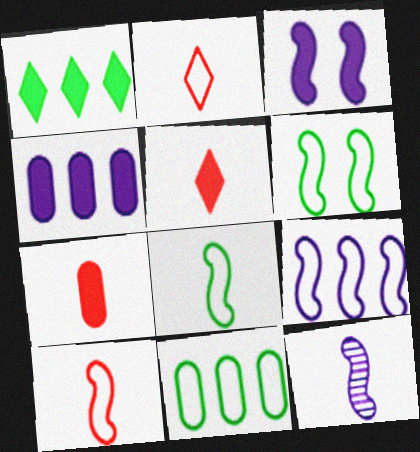[[1, 3, 7], 
[3, 9, 12], 
[6, 9, 10]]